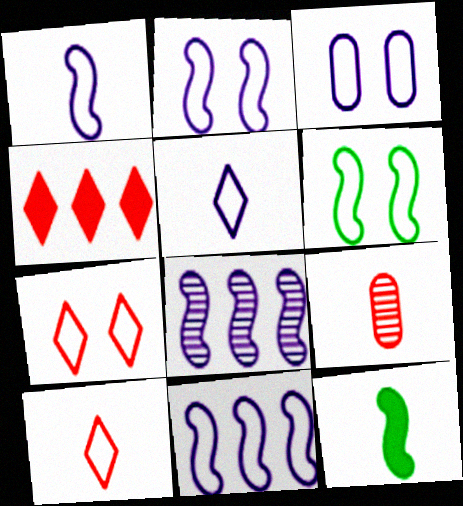[[1, 2, 11], 
[3, 5, 11], 
[3, 6, 7], 
[5, 9, 12]]